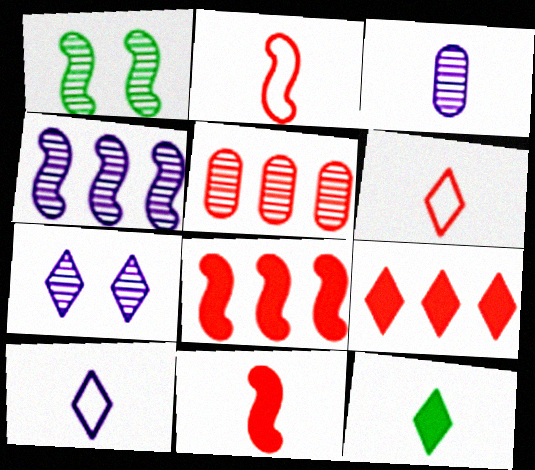[[2, 3, 12], 
[3, 4, 7]]